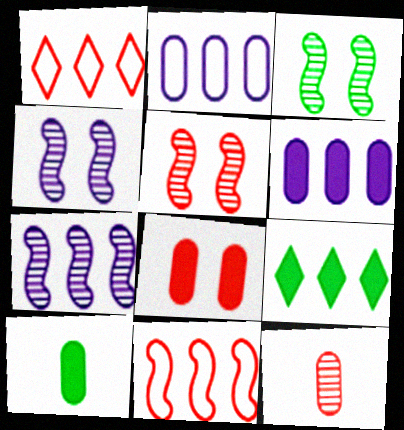[[1, 4, 10], 
[3, 4, 5], 
[6, 8, 10]]